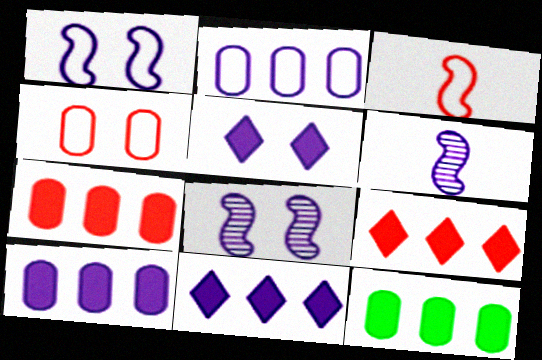[[2, 5, 6], 
[7, 10, 12]]